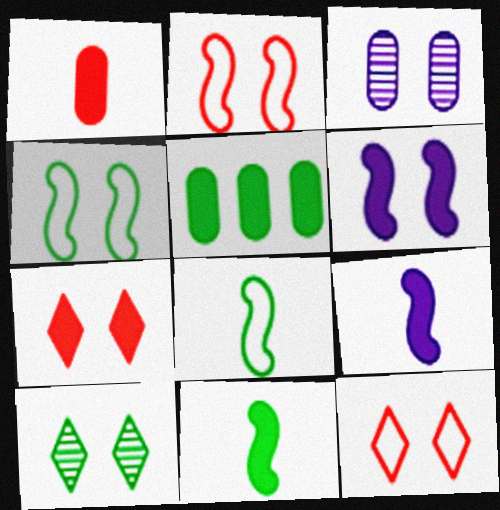[[3, 4, 7], 
[5, 7, 9], 
[5, 8, 10]]